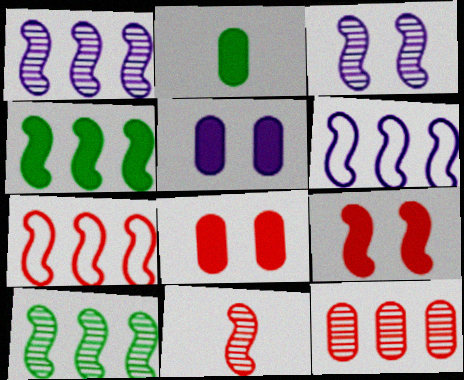[[1, 4, 7], 
[3, 10, 11], 
[7, 9, 11]]